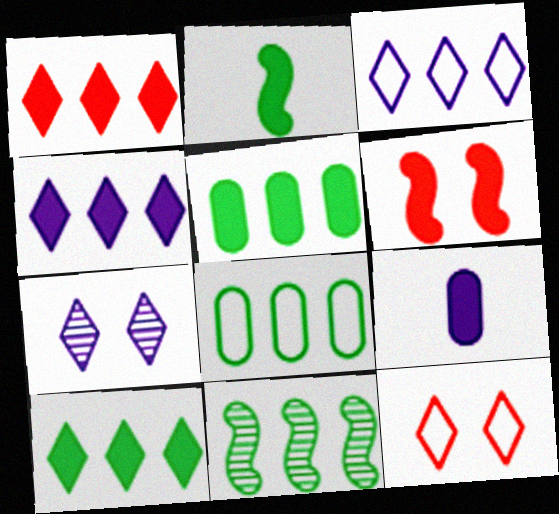[[1, 4, 10], 
[6, 9, 10], 
[8, 10, 11], 
[9, 11, 12]]